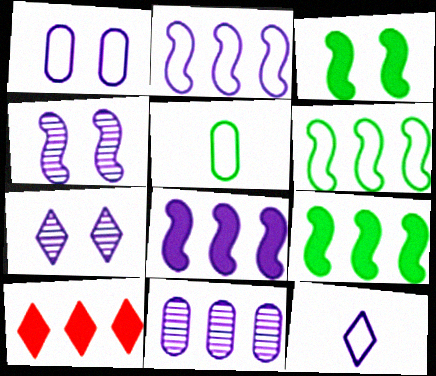[[1, 2, 12], 
[4, 5, 10], 
[6, 10, 11]]